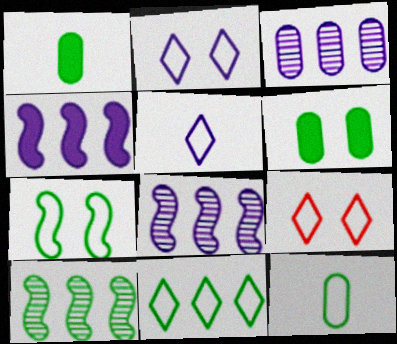[[1, 8, 9], 
[5, 9, 11], 
[7, 11, 12]]